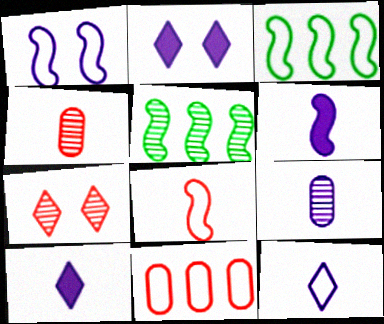[[1, 3, 8], 
[2, 3, 4], 
[5, 7, 9], 
[6, 9, 12]]